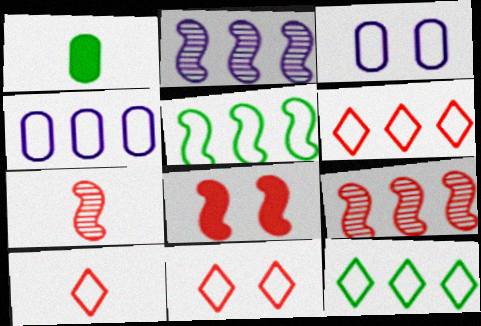[[1, 2, 11], 
[3, 5, 10], 
[4, 5, 6], 
[6, 10, 11]]